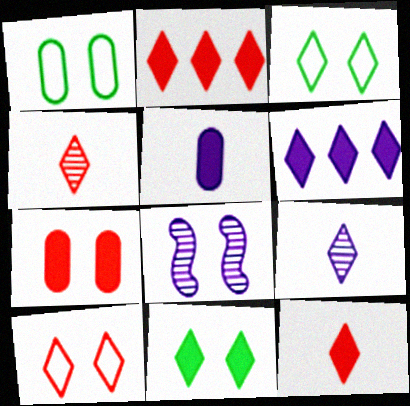[[2, 3, 9], 
[2, 4, 10], 
[3, 4, 6], 
[3, 7, 8], 
[6, 11, 12]]